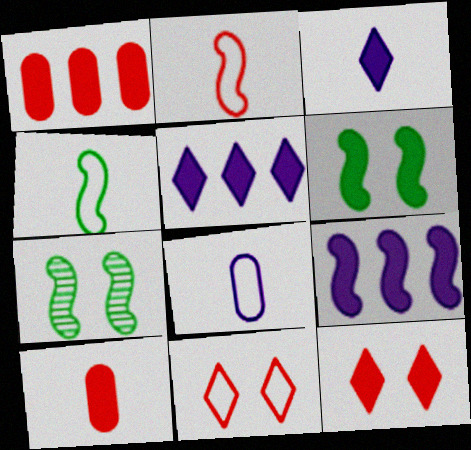[[1, 3, 6], 
[2, 7, 9], 
[5, 6, 10]]